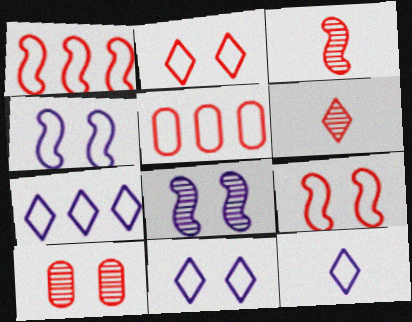[[7, 11, 12]]